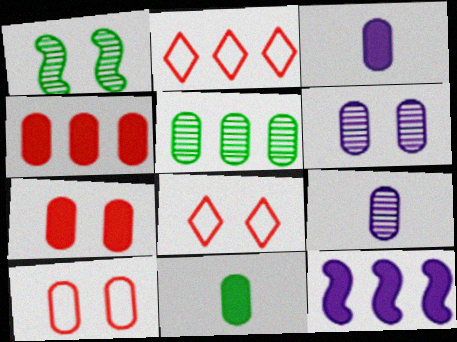[[1, 2, 3], 
[2, 5, 12], 
[3, 5, 10]]